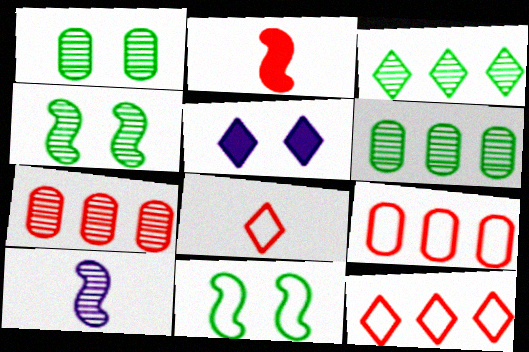[[3, 5, 8]]